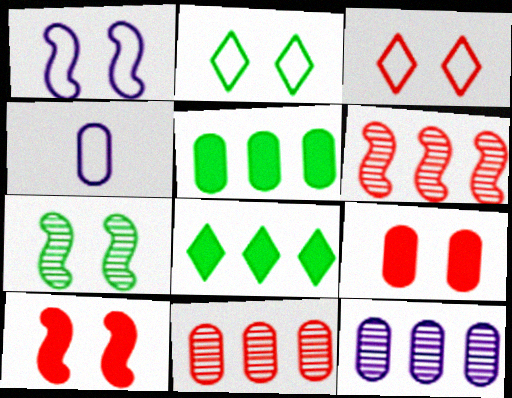[[1, 7, 10]]